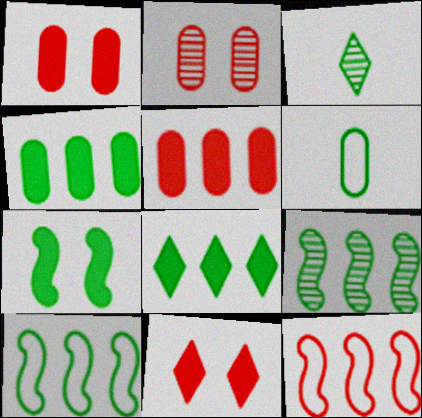[]